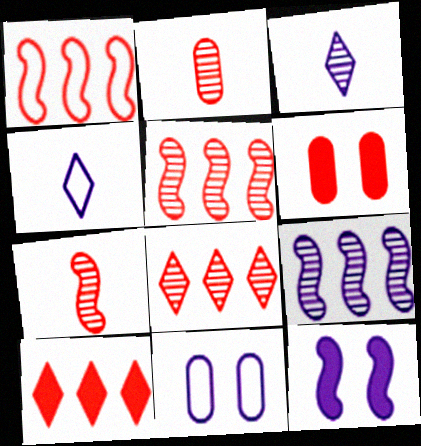[]